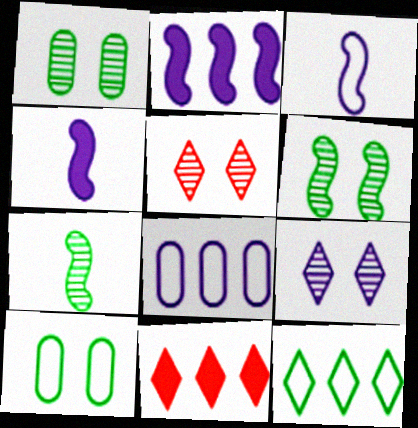[[1, 3, 11], 
[4, 8, 9]]